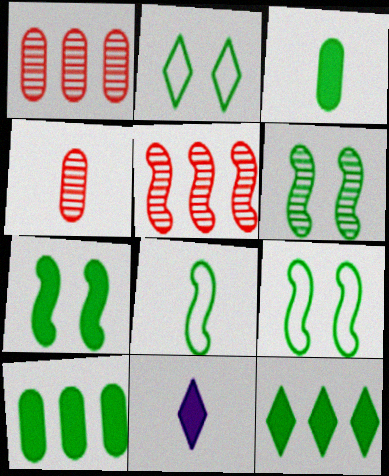[[1, 9, 11], 
[3, 7, 12], 
[4, 8, 11], 
[6, 7, 9]]